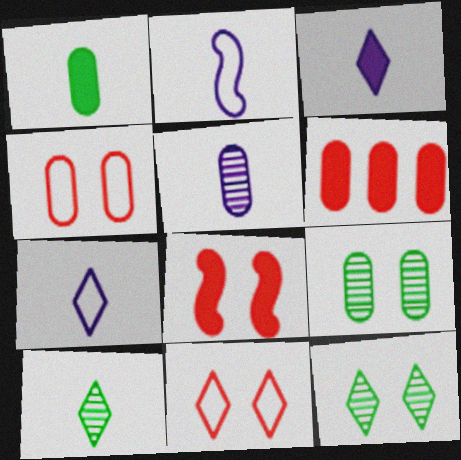[[2, 3, 5], 
[2, 6, 12]]